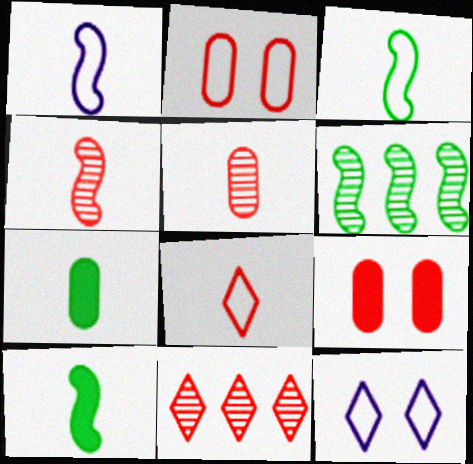[[1, 4, 10]]